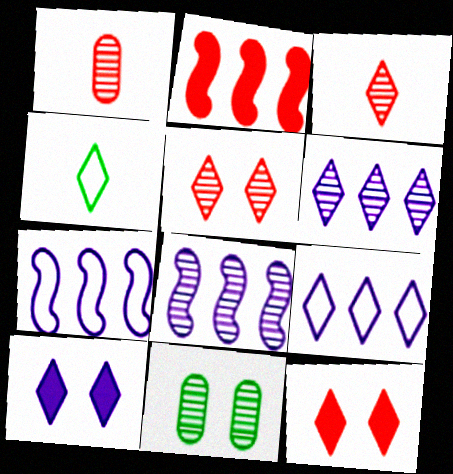[[3, 8, 11], 
[4, 6, 12]]